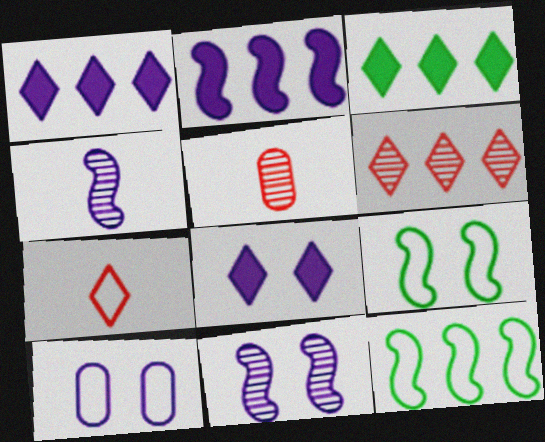[[1, 4, 10], 
[1, 5, 9], 
[5, 8, 12], 
[7, 10, 12], 
[8, 10, 11]]